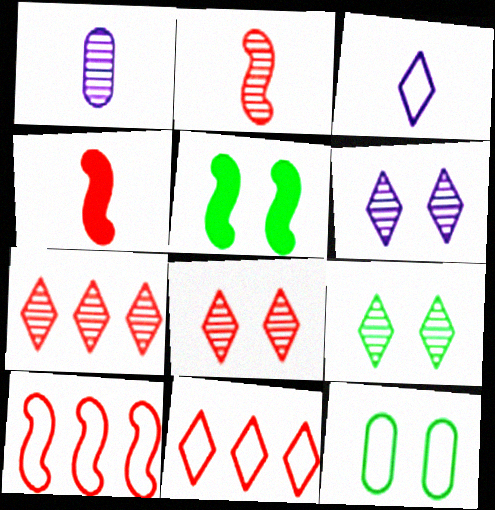[[1, 5, 11], 
[3, 10, 12], 
[5, 9, 12], 
[6, 8, 9]]